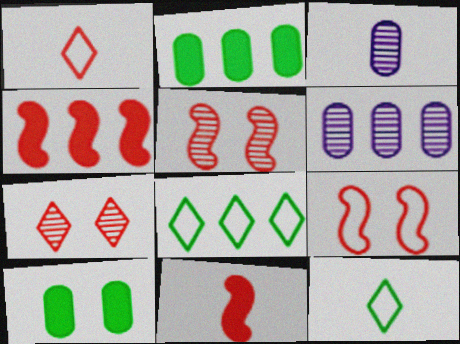[[3, 11, 12], 
[4, 6, 8]]